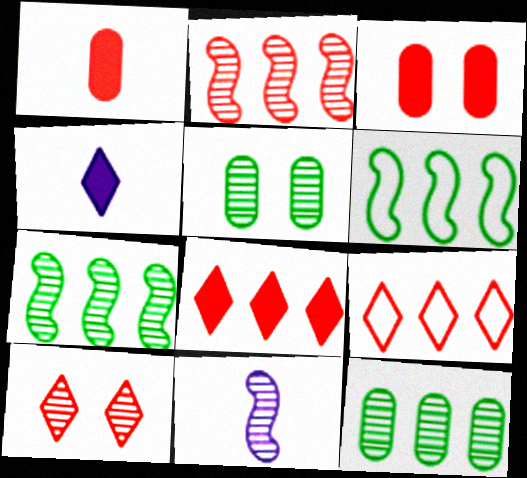[[10, 11, 12]]